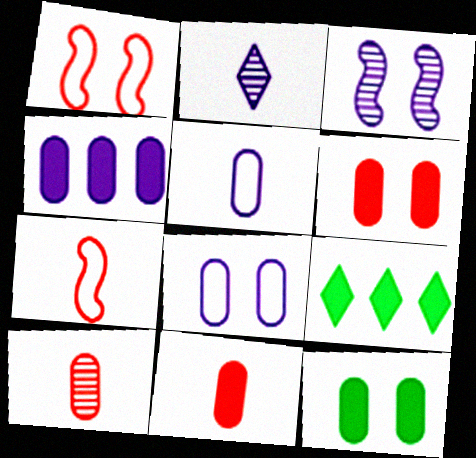[[4, 11, 12]]